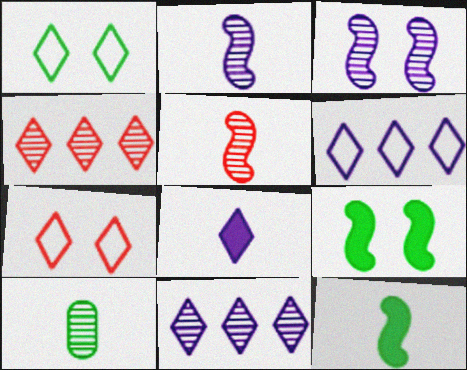[[1, 4, 8], 
[3, 4, 10]]